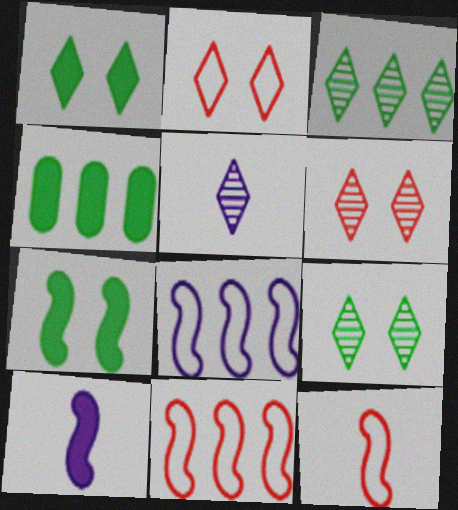[[3, 5, 6]]